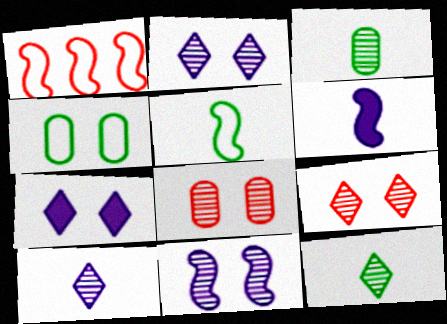[[1, 3, 7]]